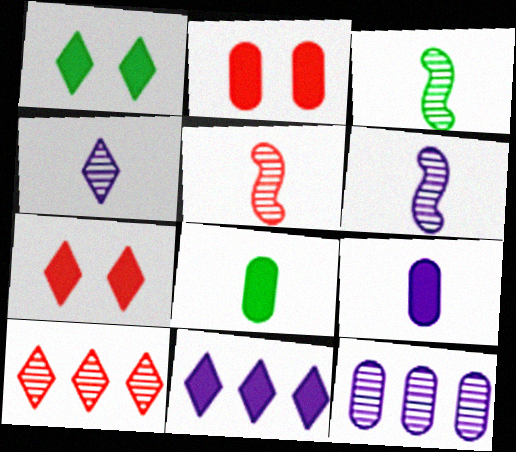[[3, 5, 6]]